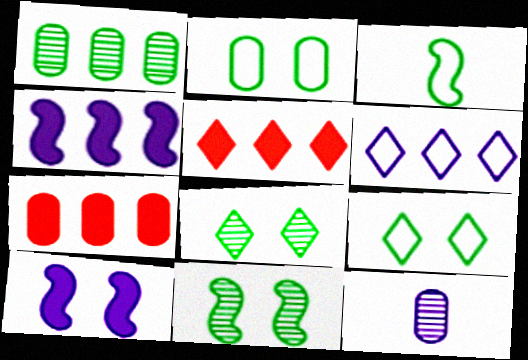[[2, 7, 12], 
[6, 10, 12]]